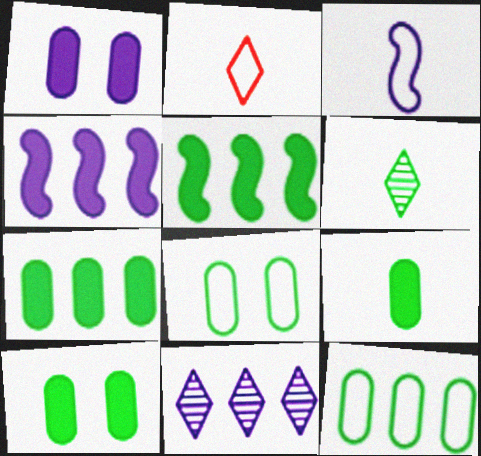[[1, 3, 11], 
[5, 6, 8], 
[7, 9, 10]]